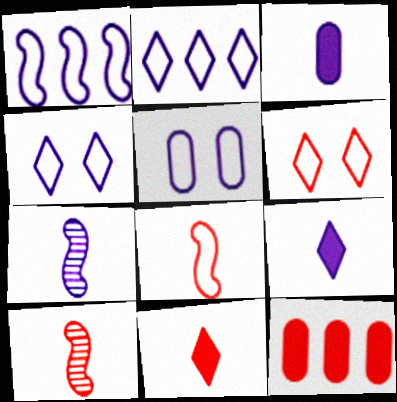[[6, 10, 12]]